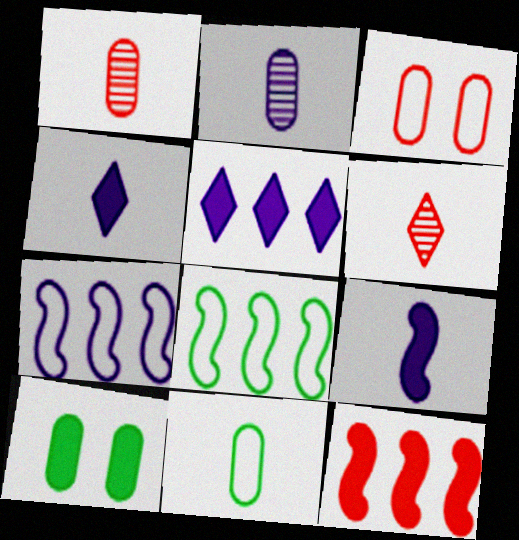[[3, 6, 12], 
[4, 10, 12], 
[6, 7, 10], 
[6, 9, 11]]